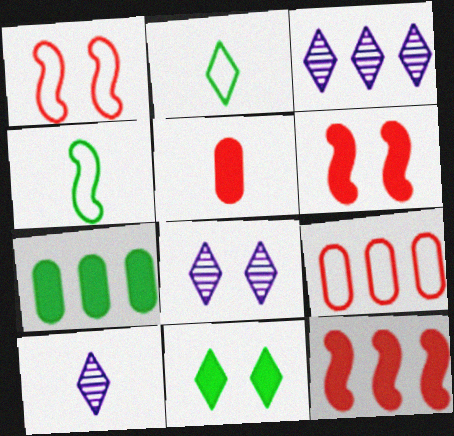[[1, 7, 10], 
[3, 8, 10], 
[4, 5, 10]]